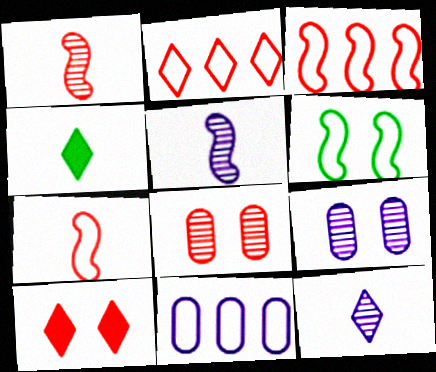[[3, 4, 9], 
[6, 9, 10]]